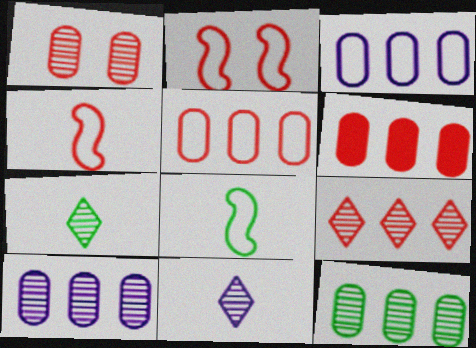[[3, 6, 12]]